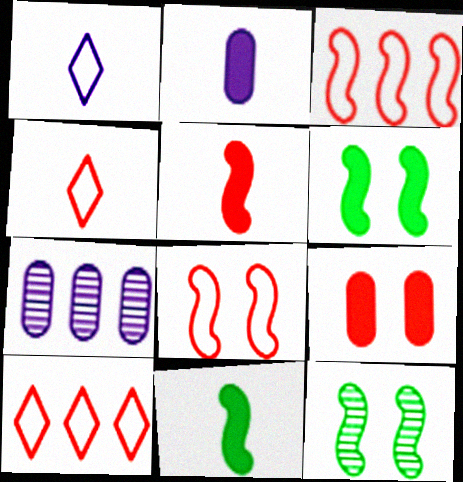[[2, 10, 12], 
[4, 6, 7]]